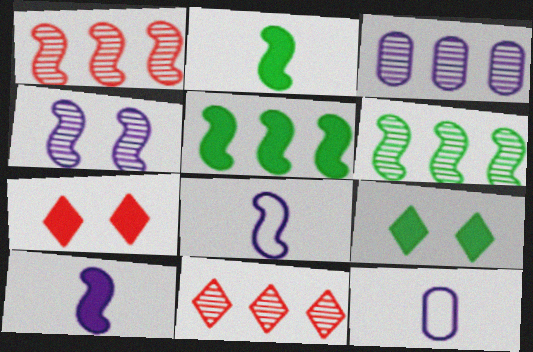[[1, 9, 12], 
[3, 6, 11], 
[6, 7, 12]]